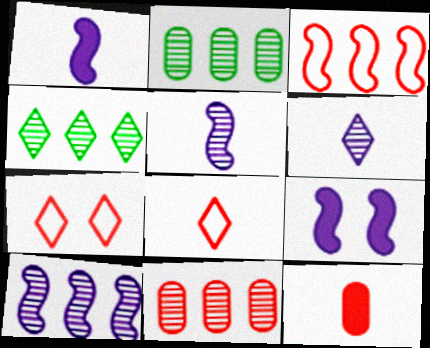[[1, 2, 7], 
[2, 8, 9], 
[4, 10, 11]]